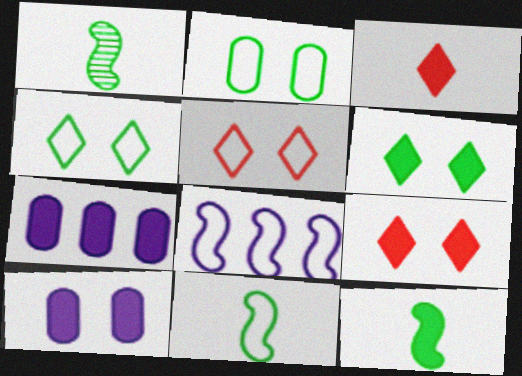[[1, 5, 7], 
[1, 11, 12], 
[7, 9, 12]]